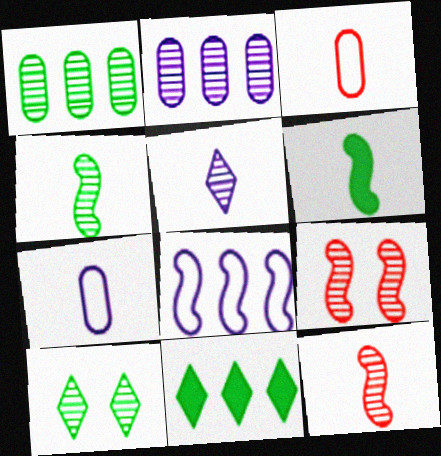[[1, 4, 10], 
[1, 5, 9], 
[2, 10, 12], 
[3, 5, 6], 
[6, 8, 9], 
[7, 9, 11]]